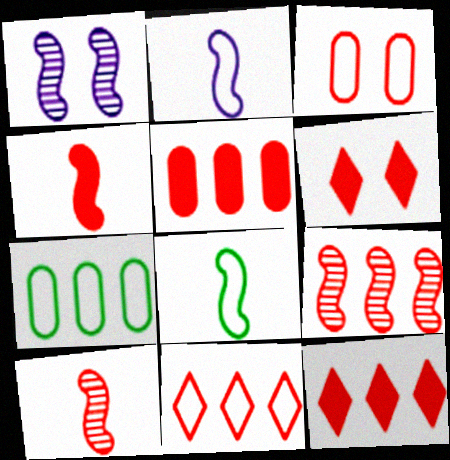[[3, 10, 12], 
[4, 5, 6], 
[5, 9, 11]]